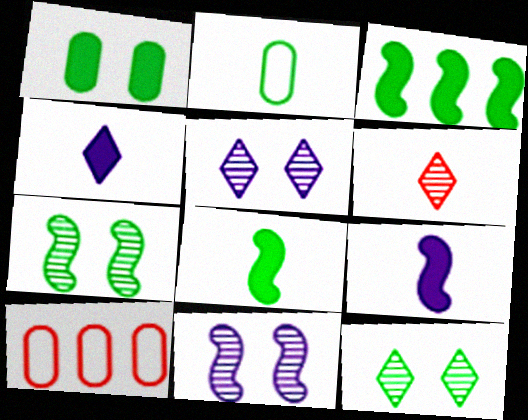[[2, 3, 12], 
[2, 6, 9], 
[4, 7, 10], 
[5, 8, 10], 
[9, 10, 12]]